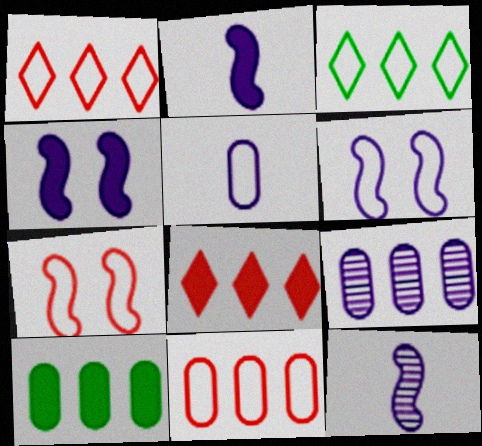[[3, 5, 7], 
[9, 10, 11]]